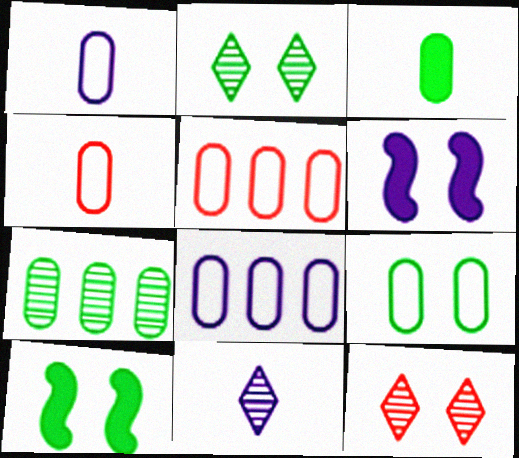[[1, 5, 9], 
[2, 9, 10], 
[3, 7, 9], 
[4, 8, 9], 
[5, 10, 11], 
[6, 8, 11], 
[6, 9, 12]]